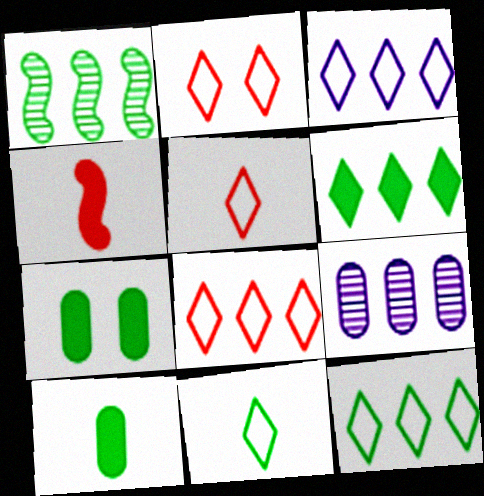[[1, 7, 11], 
[2, 3, 11], 
[2, 5, 8], 
[3, 8, 12]]